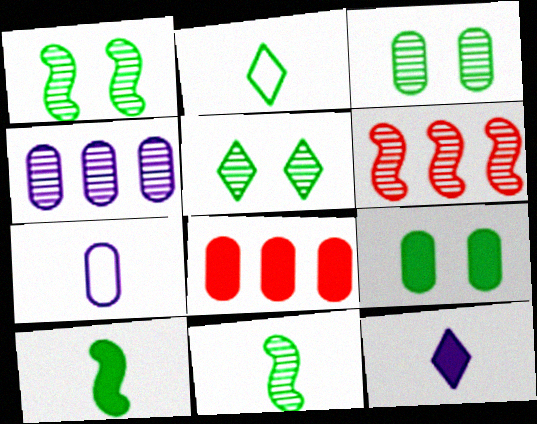[[1, 3, 5], 
[3, 7, 8]]